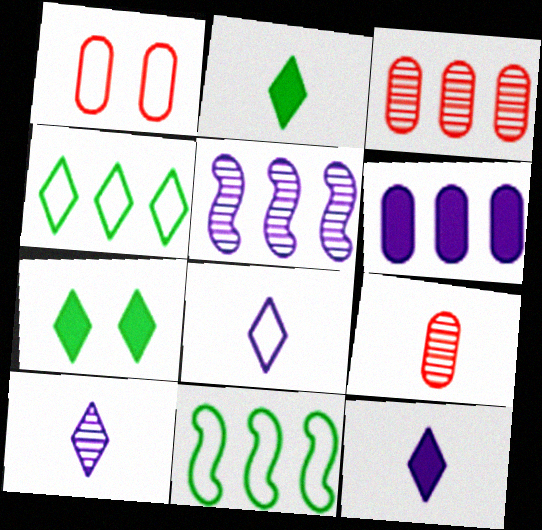[[1, 2, 5], 
[1, 8, 11], 
[8, 10, 12]]